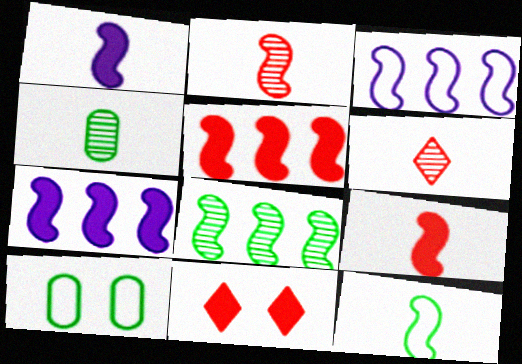[[1, 2, 12], 
[3, 4, 11], 
[3, 5, 8], 
[6, 7, 10]]